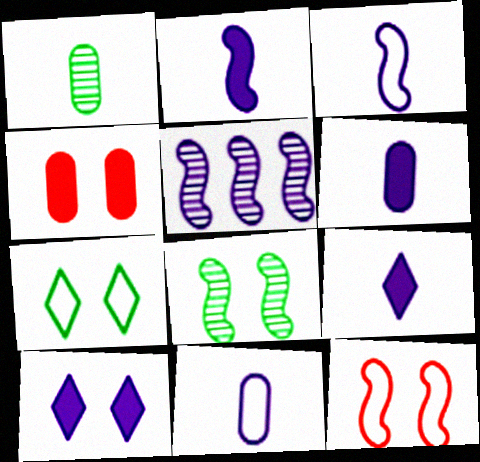[[2, 6, 9], 
[5, 10, 11]]